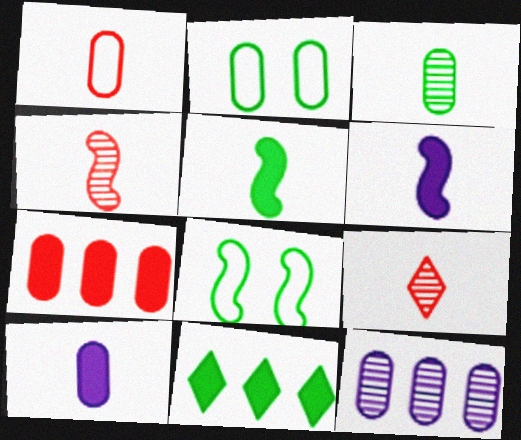[[1, 3, 10], 
[3, 8, 11]]